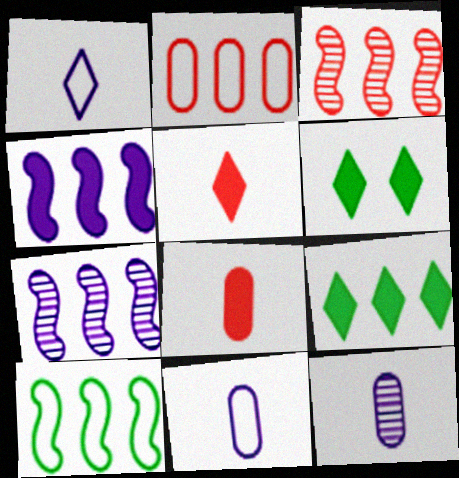[[2, 7, 9], 
[3, 4, 10], 
[3, 6, 11], 
[4, 6, 8]]